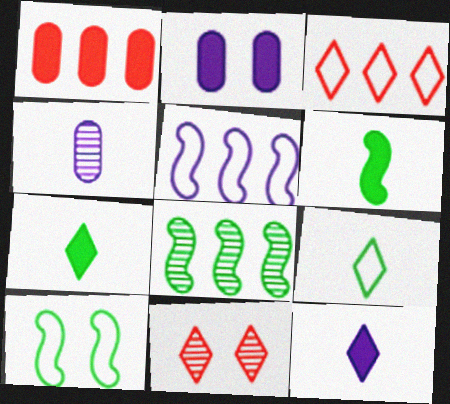[[2, 10, 11], 
[4, 8, 11], 
[6, 8, 10]]